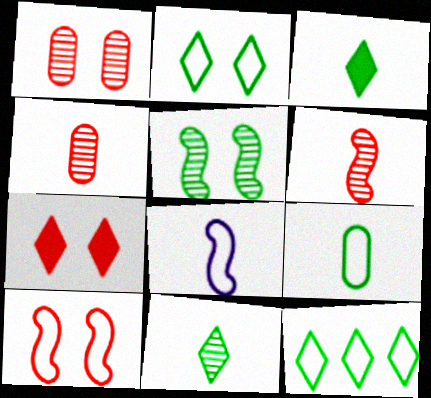[[1, 7, 10], 
[3, 4, 8]]